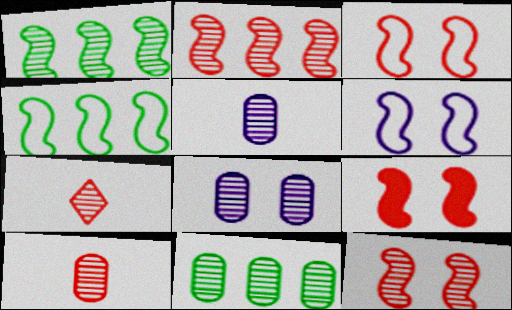[[1, 7, 8], 
[3, 9, 12], 
[8, 10, 11]]